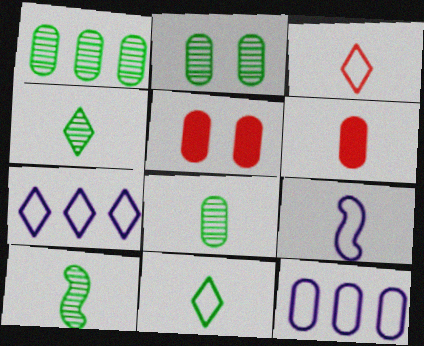[[1, 2, 8], 
[2, 6, 12], 
[4, 6, 9], 
[4, 8, 10], 
[5, 7, 10], 
[5, 8, 12]]